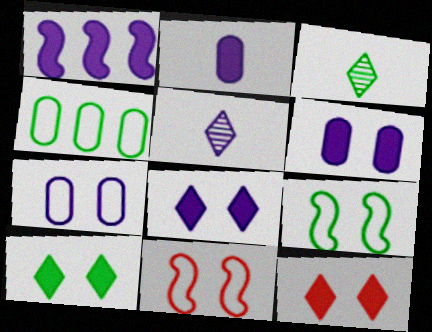[[1, 2, 8], 
[1, 5, 7], 
[8, 10, 12]]